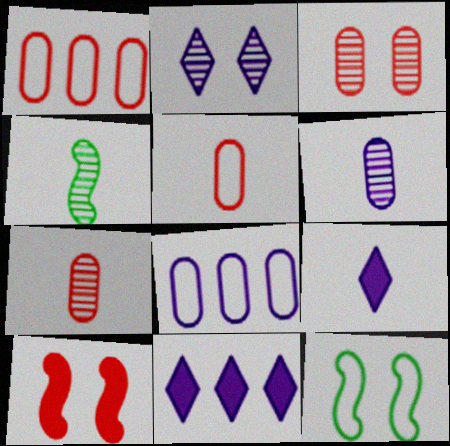[[4, 5, 9], 
[7, 11, 12]]